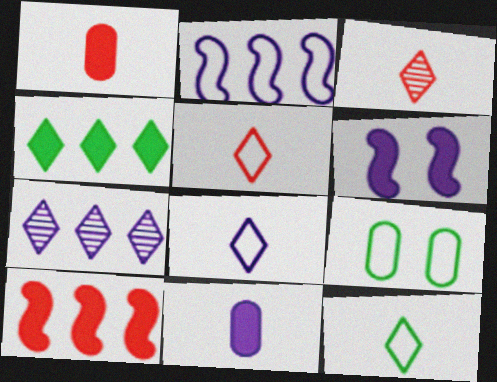[[1, 4, 6], 
[2, 5, 9], 
[5, 8, 12]]